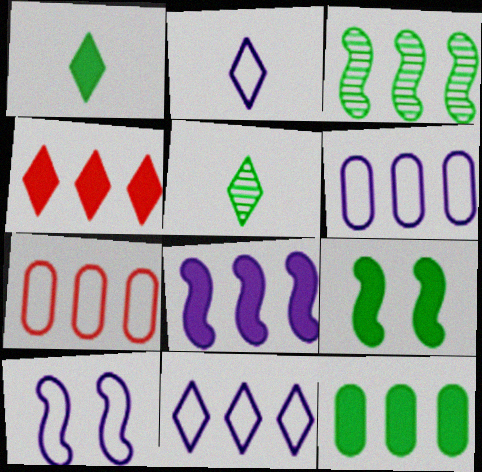[[1, 9, 12], 
[2, 6, 10], 
[3, 4, 6], 
[4, 8, 12]]